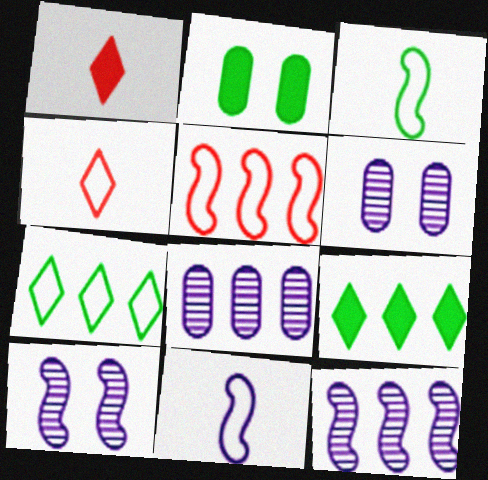[[2, 4, 12], 
[5, 8, 9]]